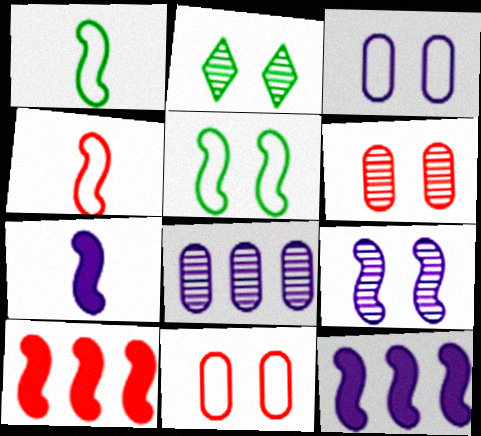[[1, 9, 10], 
[2, 6, 9]]